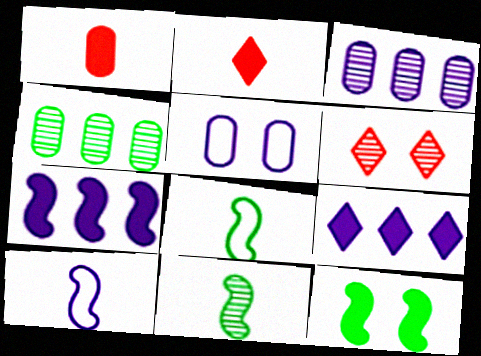[[1, 4, 5], 
[1, 9, 12], 
[3, 6, 11], 
[5, 6, 12]]